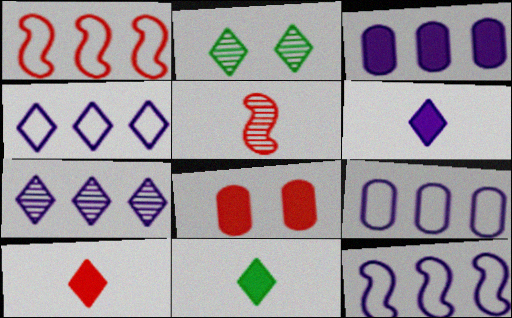[[2, 4, 10], 
[3, 7, 12], 
[4, 9, 12], 
[6, 10, 11]]